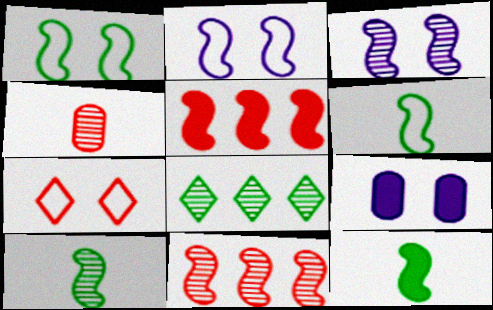[[2, 5, 10], 
[2, 11, 12], 
[3, 4, 8], 
[3, 5, 6], 
[3, 10, 11], 
[4, 5, 7], 
[6, 10, 12]]